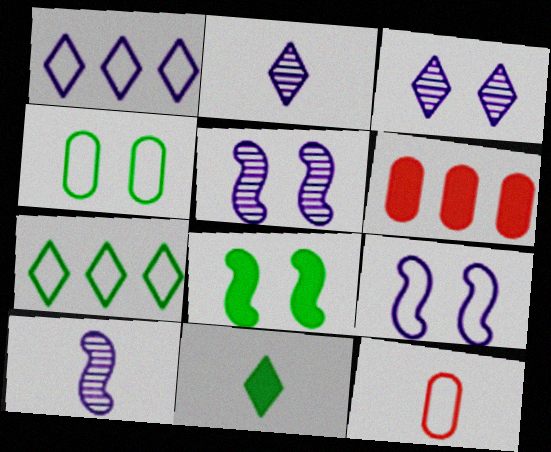[[7, 9, 12], 
[10, 11, 12]]